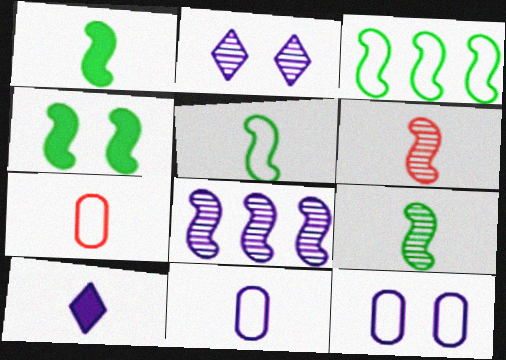[[1, 5, 9], 
[3, 4, 9], 
[7, 9, 10], 
[8, 10, 12]]